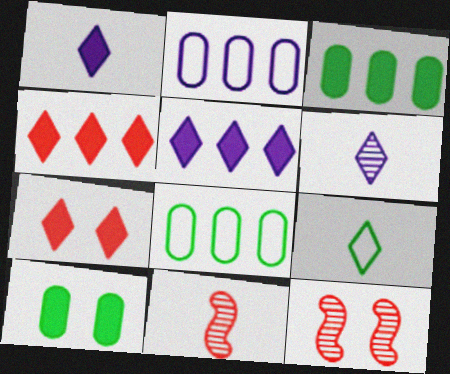[[1, 8, 12]]